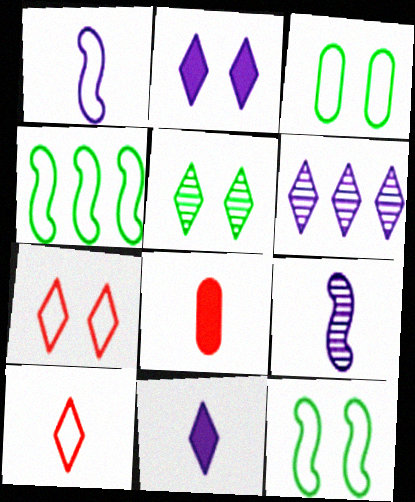[[2, 5, 7], 
[6, 8, 12]]